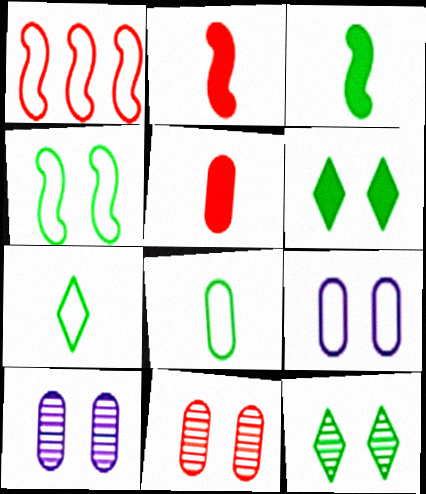[[1, 7, 9]]